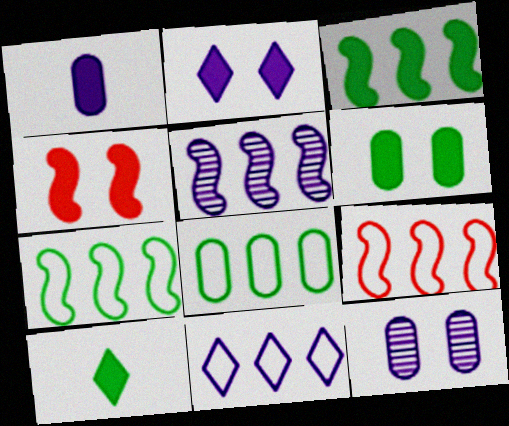[[2, 4, 6], 
[3, 5, 9], 
[3, 6, 10], 
[8, 9, 11], 
[9, 10, 12]]